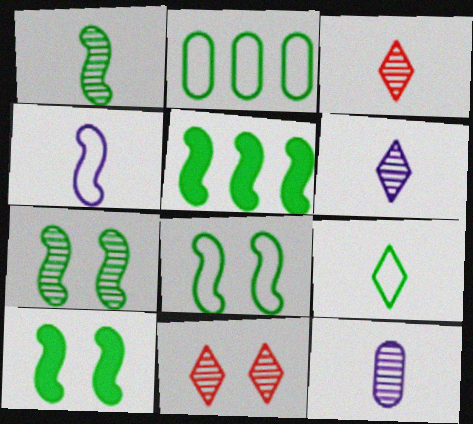[[1, 3, 12], 
[1, 5, 8], 
[2, 8, 9], 
[7, 8, 10]]